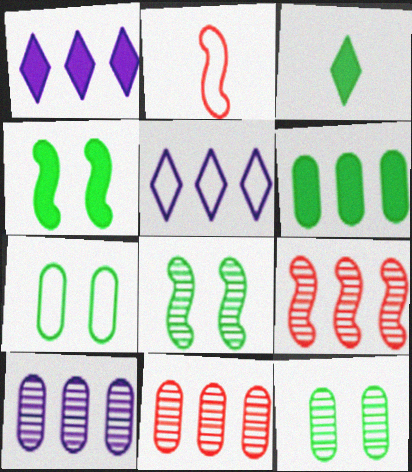[[1, 2, 12], 
[2, 5, 7], 
[3, 4, 6], 
[5, 6, 9]]